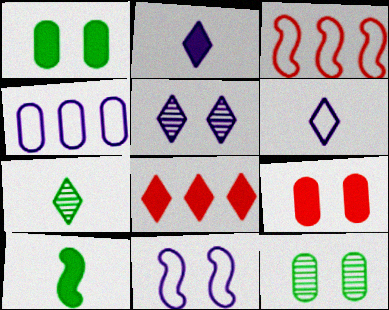[[2, 3, 12], 
[4, 6, 11]]